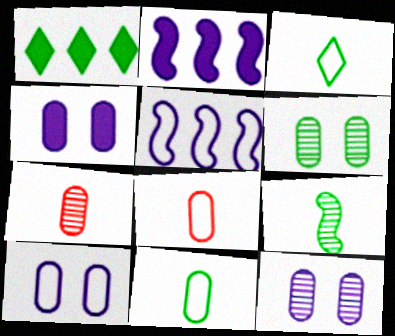[[4, 10, 12]]